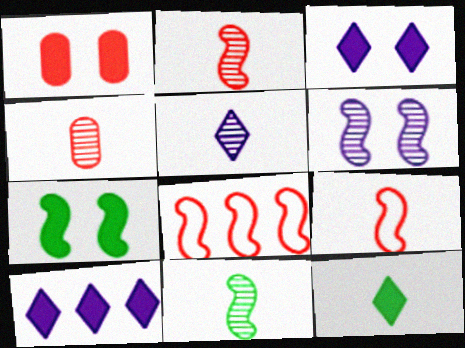[[1, 3, 7], 
[4, 5, 11]]